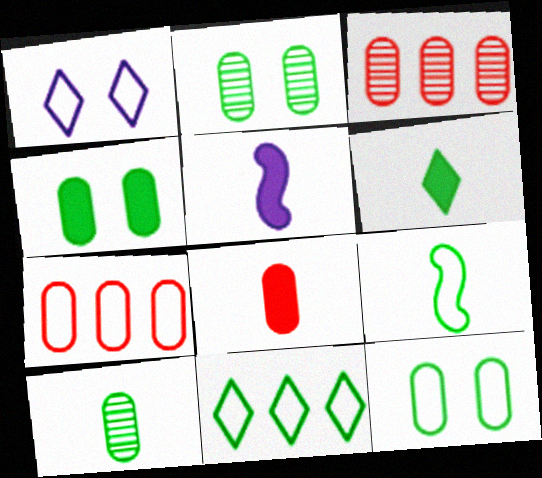[[1, 7, 9], 
[2, 4, 12], 
[5, 6, 8], 
[6, 9, 10], 
[9, 11, 12]]